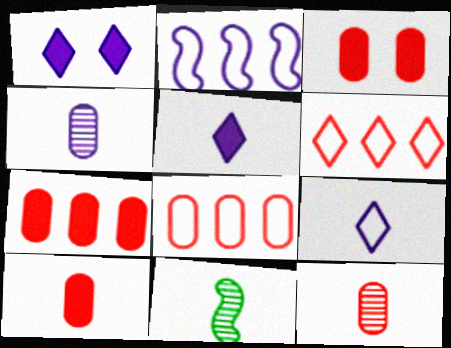[[1, 2, 4], 
[1, 8, 11], 
[3, 7, 10], 
[3, 8, 12], 
[9, 10, 11]]